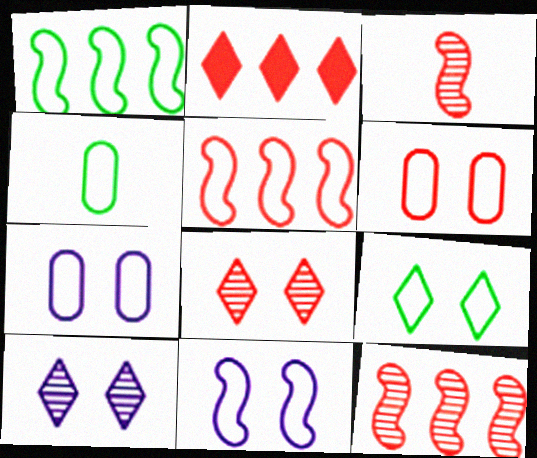[[1, 4, 9], 
[2, 3, 6], 
[6, 9, 11]]